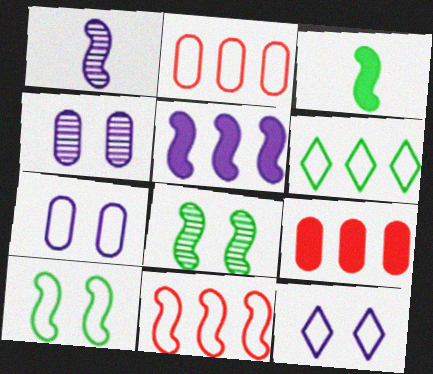[]